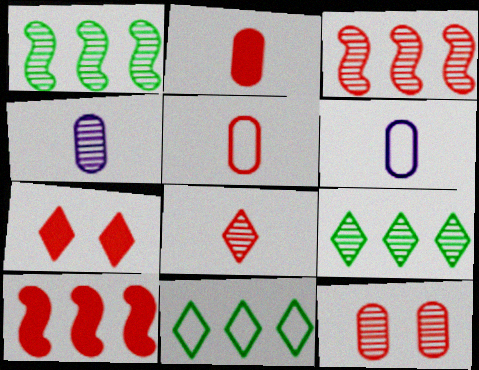[[1, 6, 7], 
[2, 7, 10], 
[3, 5, 7], 
[3, 8, 12]]